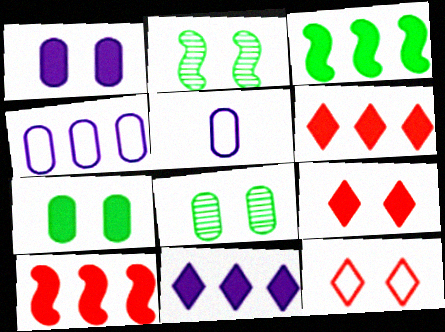[[1, 2, 12], 
[2, 5, 6]]